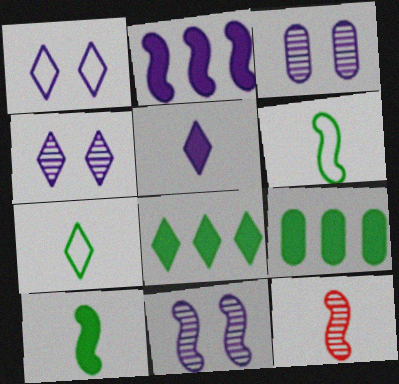[[1, 9, 12], 
[3, 4, 11]]